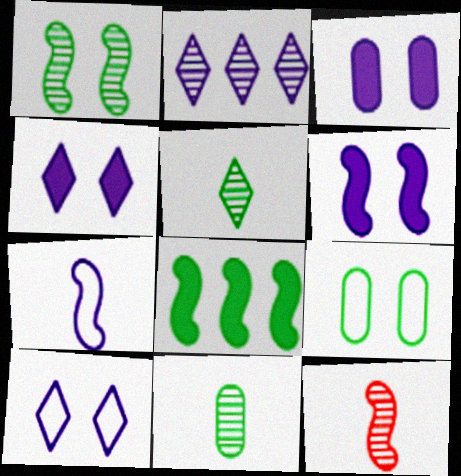[[2, 3, 7], 
[3, 4, 6], 
[5, 8, 9]]